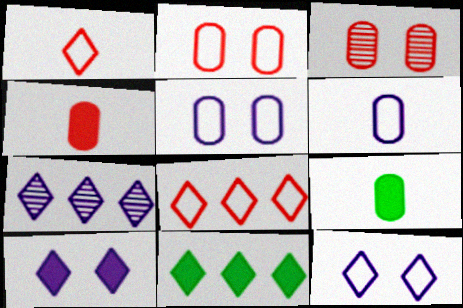[[7, 8, 11]]